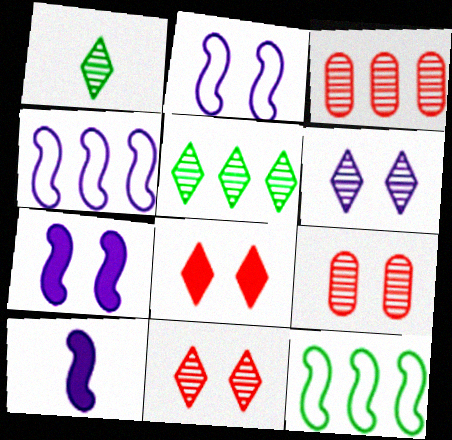[]